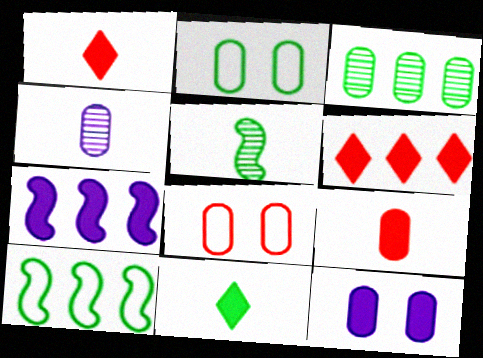[]